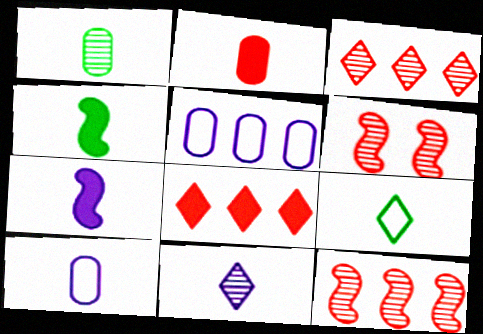[[1, 2, 10], 
[1, 4, 9], 
[7, 10, 11]]